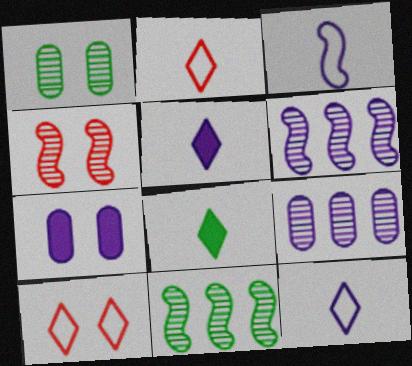[[2, 7, 11], 
[6, 7, 12]]